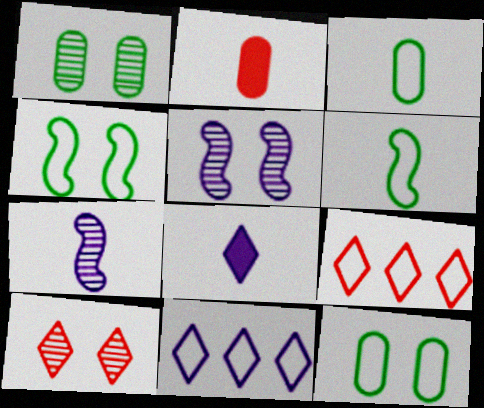[[1, 5, 10]]